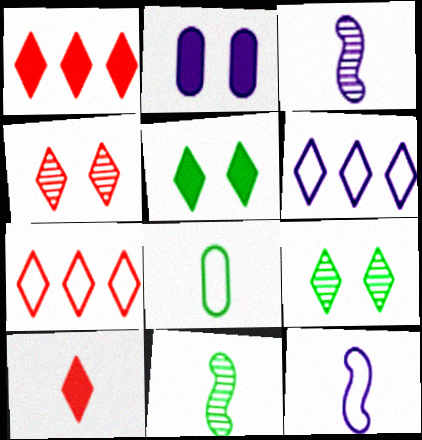[[2, 3, 6], 
[2, 7, 11], 
[3, 8, 10], 
[4, 7, 10], 
[6, 9, 10]]